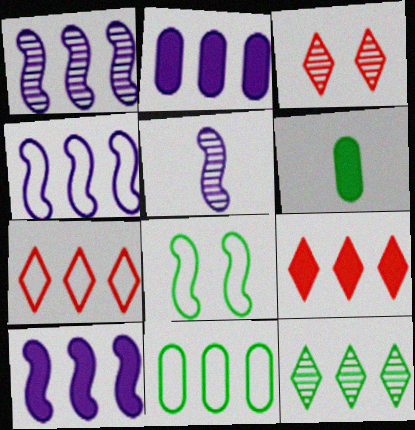[[1, 4, 10], 
[1, 9, 11], 
[3, 4, 6], 
[4, 7, 11], 
[6, 8, 12]]